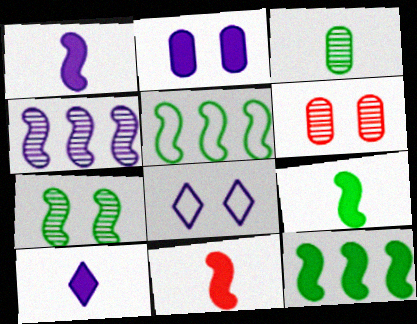[[1, 9, 11], 
[5, 6, 10], 
[5, 7, 9]]